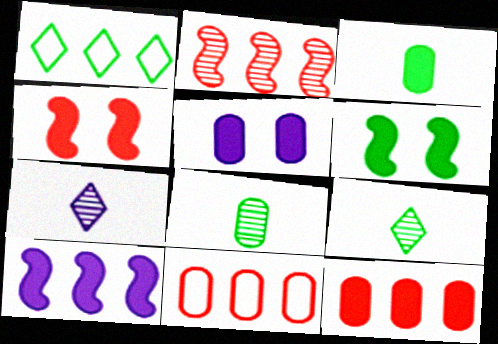[[1, 6, 8], 
[3, 5, 12], 
[5, 8, 11], 
[6, 7, 11]]